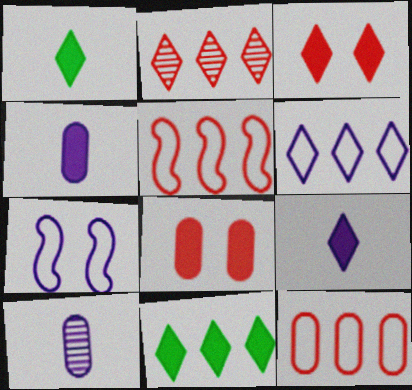[[2, 6, 11], 
[3, 9, 11]]